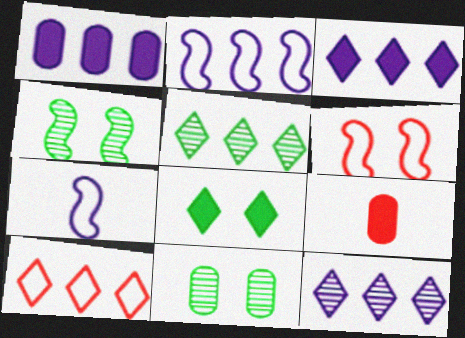[[1, 2, 12], 
[3, 5, 10]]